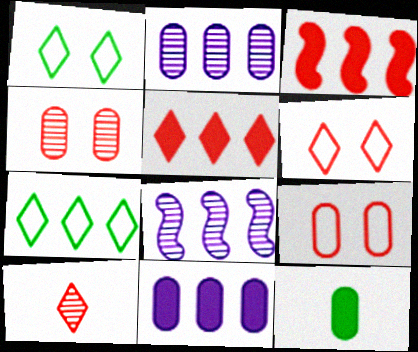[[2, 3, 7], 
[2, 9, 12], 
[3, 9, 10], 
[5, 6, 10], 
[6, 8, 12]]